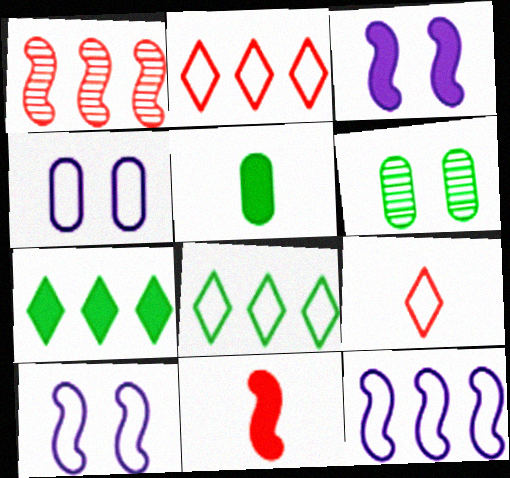[]